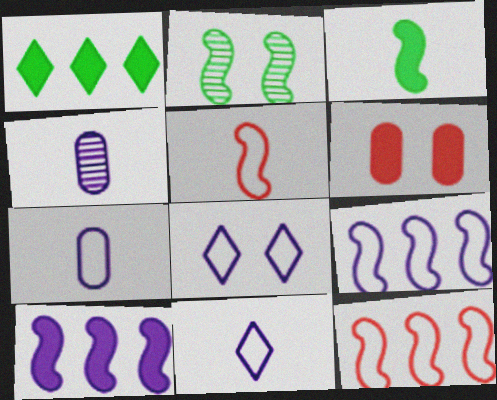[[2, 5, 10], 
[2, 6, 8], 
[4, 8, 10], 
[7, 8, 9]]